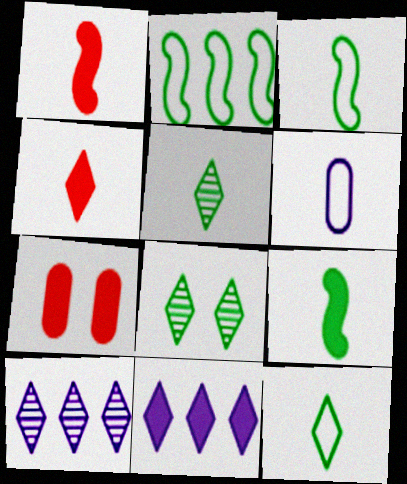[[1, 5, 6], 
[3, 7, 10], 
[7, 9, 11]]